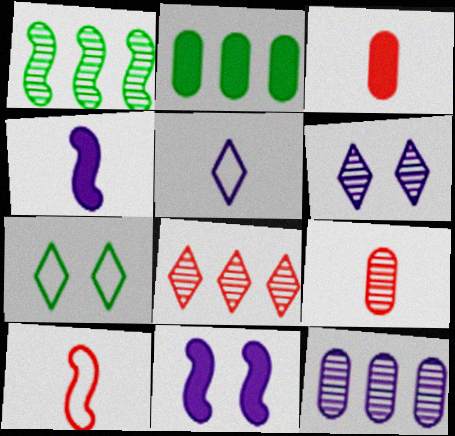[[1, 6, 9], 
[1, 8, 12], 
[1, 10, 11], 
[2, 6, 10], 
[5, 11, 12]]